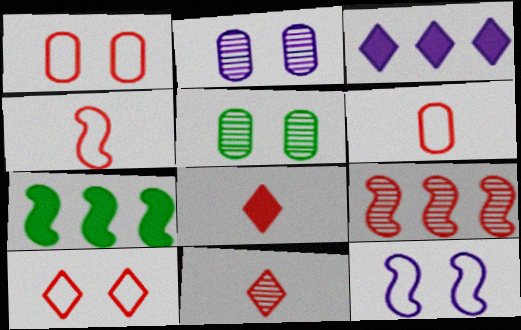[[1, 8, 9], 
[3, 4, 5]]